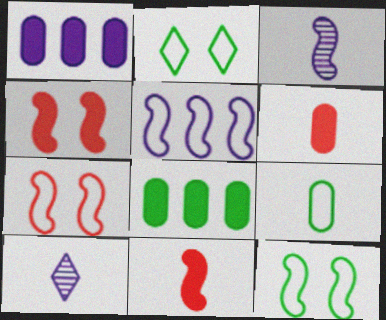[[7, 8, 10], 
[9, 10, 11]]